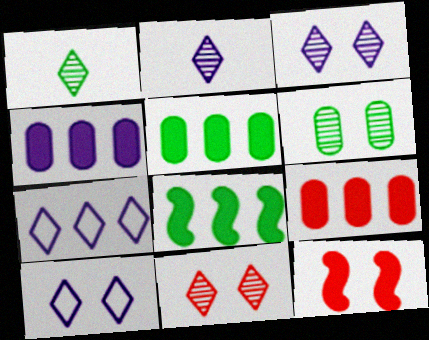[[4, 5, 9], 
[6, 10, 12]]